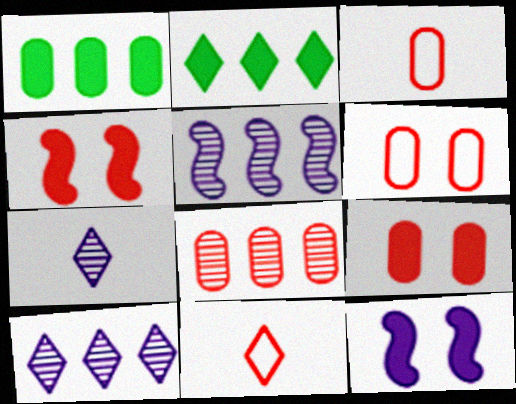[[3, 8, 9], 
[4, 8, 11]]